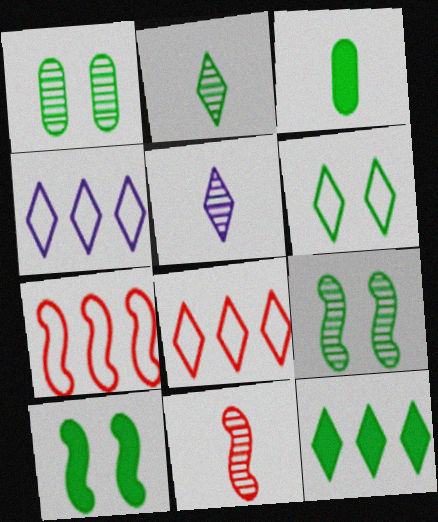[[1, 6, 10], 
[2, 6, 12], 
[3, 10, 12]]